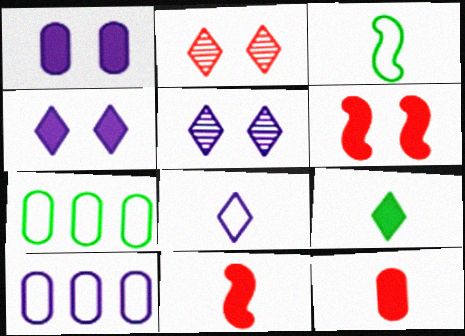[[5, 7, 11]]